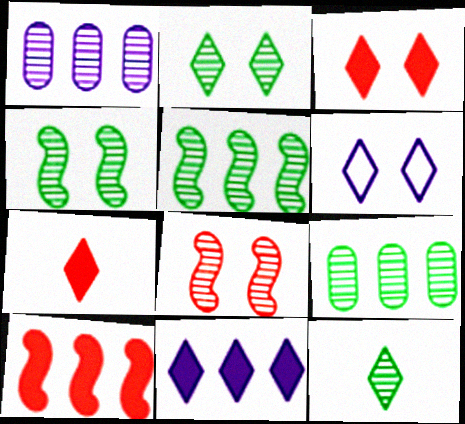[[1, 8, 12], 
[2, 3, 6], 
[4, 9, 12]]